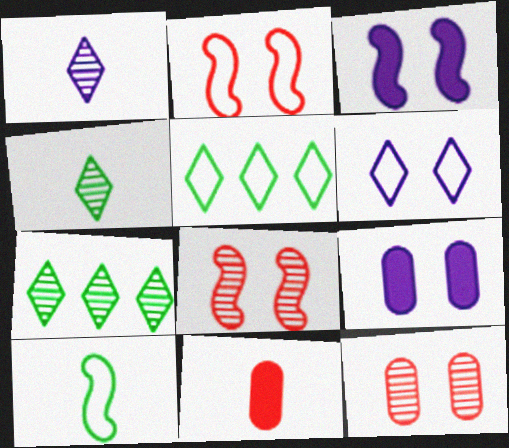[[1, 10, 11]]